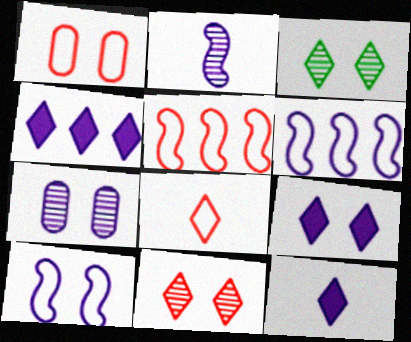[[1, 5, 8], 
[3, 4, 8], 
[4, 9, 12], 
[6, 7, 12], 
[7, 9, 10]]